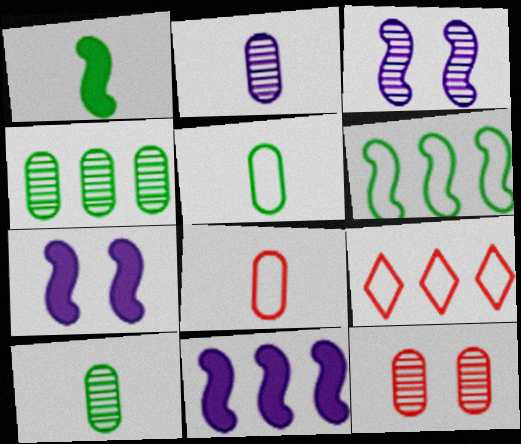[[2, 4, 12], 
[4, 9, 11], 
[7, 9, 10]]